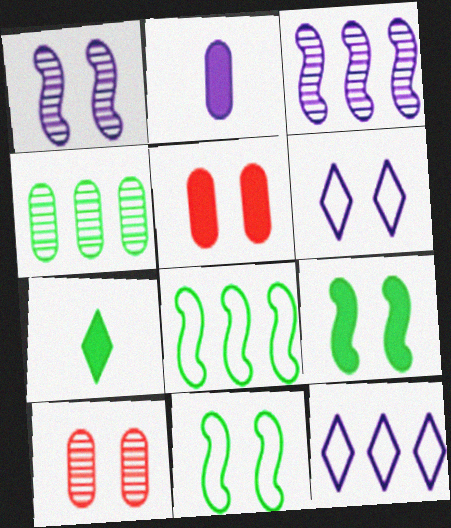[[1, 2, 12], 
[2, 3, 6], 
[4, 7, 11], 
[6, 9, 10]]